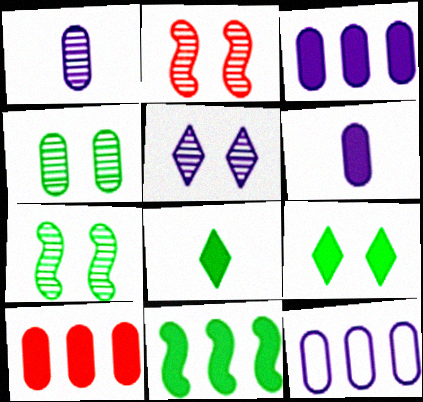[[2, 4, 5], 
[2, 8, 12]]